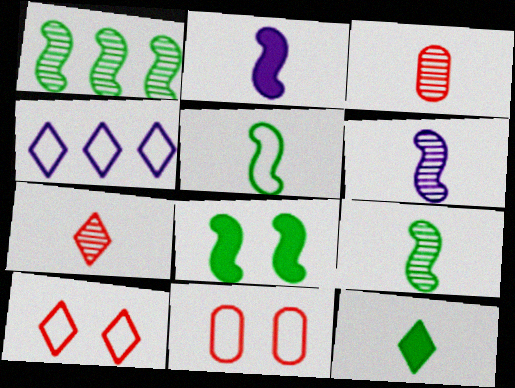[[1, 5, 8], 
[3, 4, 8], 
[4, 5, 11]]